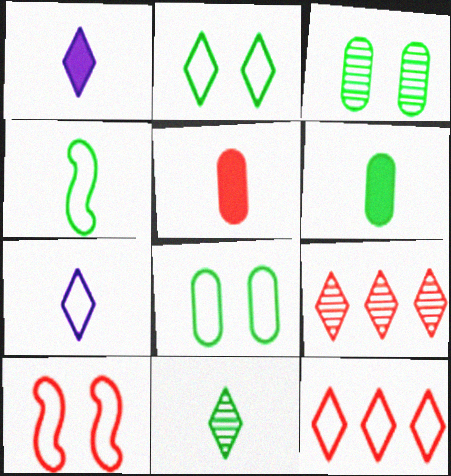[[1, 2, 9], 
[2, 7, 12], 
[4, 6, 11], 
[5, 9, 10]]